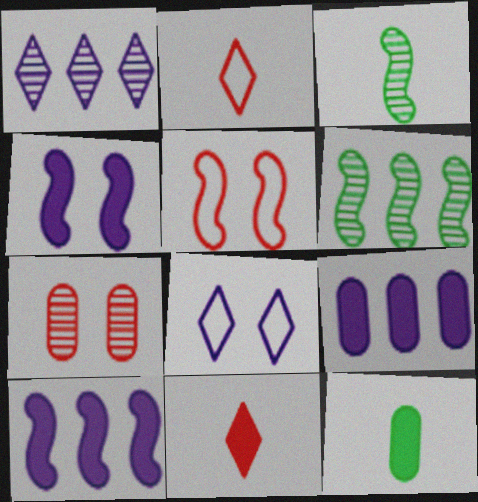[[1, 3, 7], 
[1, 5, 12], 
[3, 5, 10]]